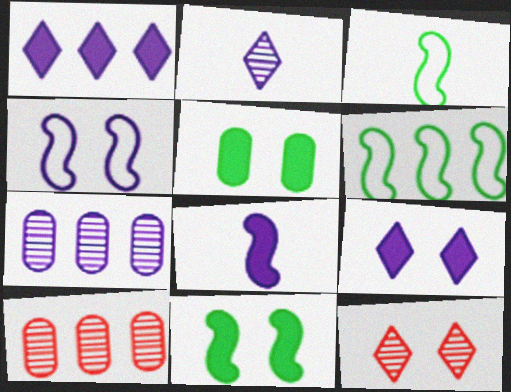[[1, 6, 10], 
[3, 9, 10], 
[4, 5, 12]]